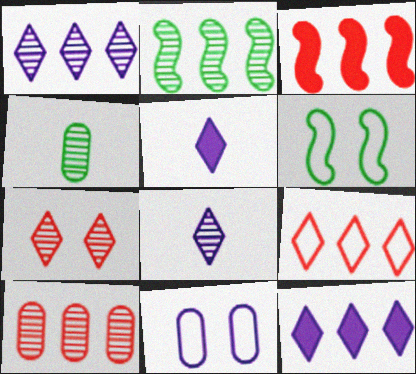[[1, 2, 10], 
[3, 9, 10], 
[5, 6, 10]]